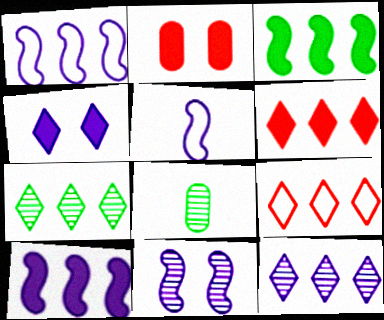[[2, 5, 7], 
[5, 10, 11]]